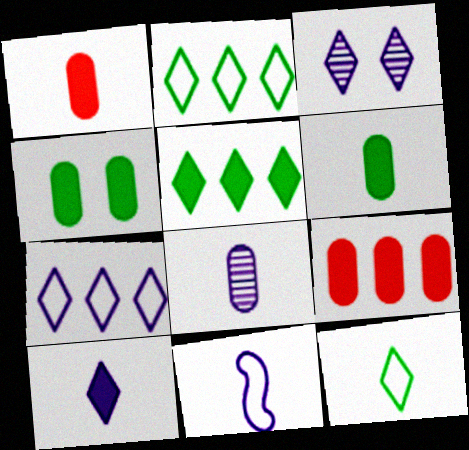[[3, 7, 10], 
[8, 10, 11]]